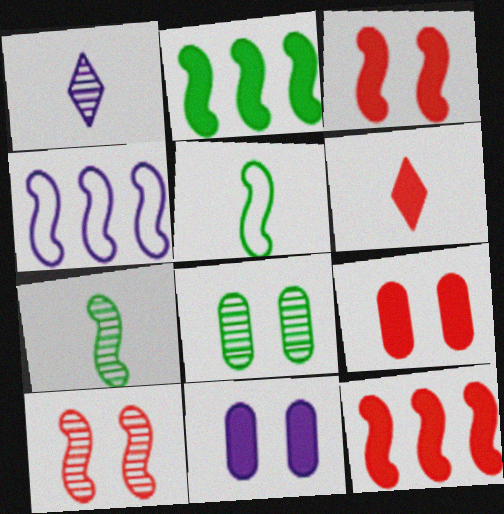[[1, 4, 11], 
[2, 6, 11], 
[3, 4, 7], 
[4, 6, 8], 
[6, 9, 12]]